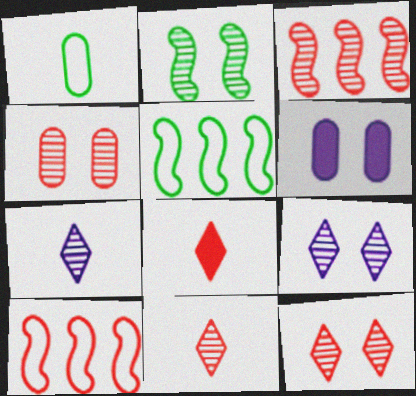[[2, 4, 9], 
[3, 4, 11], 
[4, 8, 10], 
[5, 6, 11]]